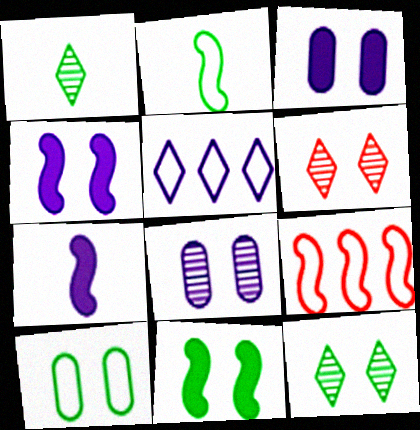[[1, 3, 9], 
[4, 6, 10], 
[5, 7, 8], 
[10, 11, 12]]